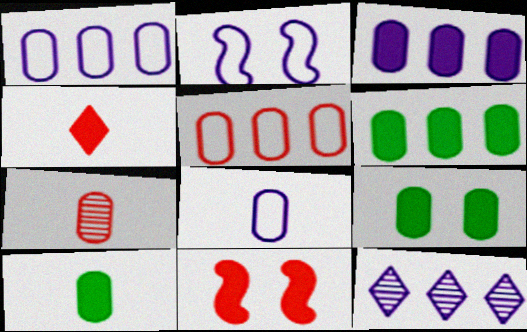[[1, 7, 9], 
[6, 9, 10], 
[7, 8, 10]]